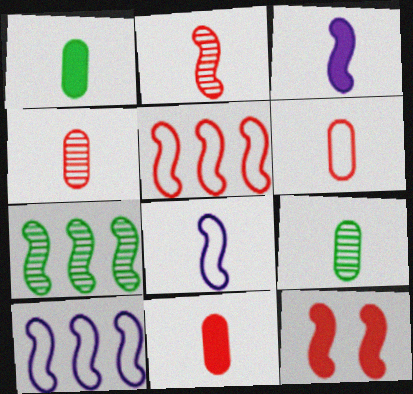[[2, 5, 12], 
[4, 6, 11], 
[7, 8, 12]]